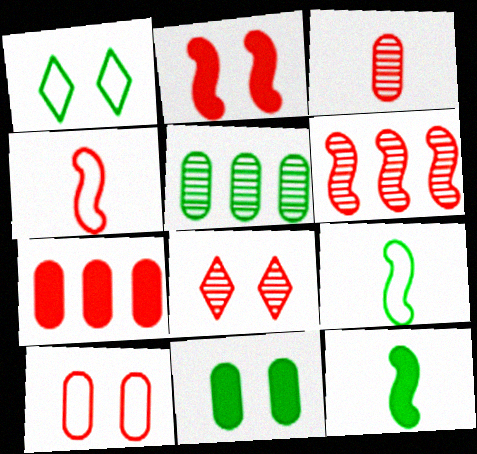[[1, 5, 12], 
[2, 4, 6], 
[2, 8, 10], 
[3, 6, 8], 
[3, 7, 10], 
[4, 7, 8]]